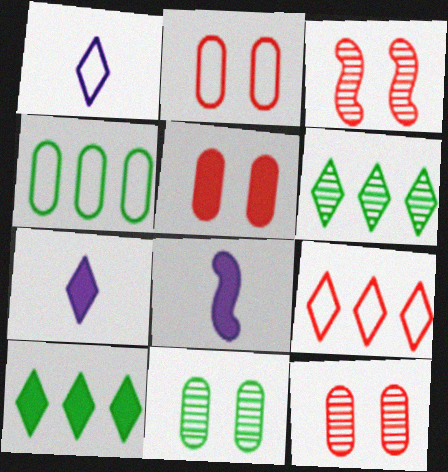[[2, 5, 12], 
[2, 6, 8], 
[3, 4, 7], 
[5, 8, 10], 
[8, 9, 11]]